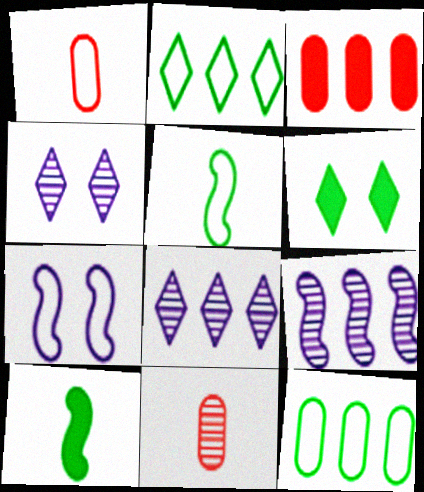[[1, 2, 7], 
[1, 6, 9], 
[2, 3, 9], 
[3, 4, 5]]